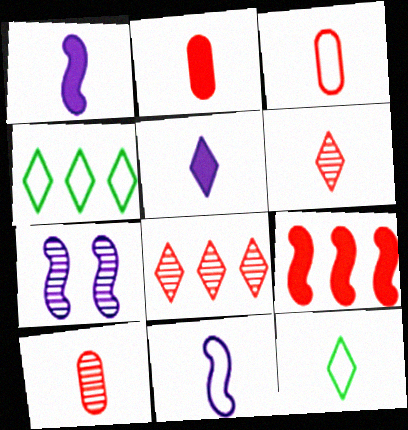[[1, 10, 12], 
[2, 3, 10], 
[2, 4, 7], 
[3, 11, 12], 
[5, 6, 12]]